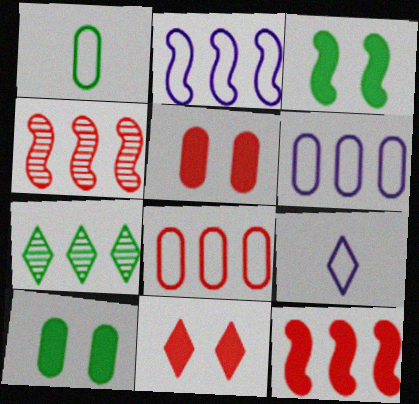[[1, 3, 7], 
[4, 9, 10], 
[6, 7, 12], 
[7, 9, 11]]